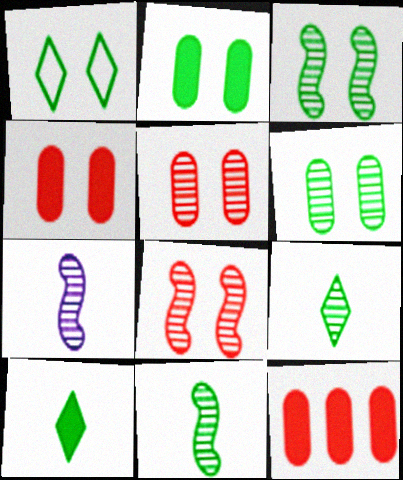[[1, 2, 3], 
[1, 7, 12]]